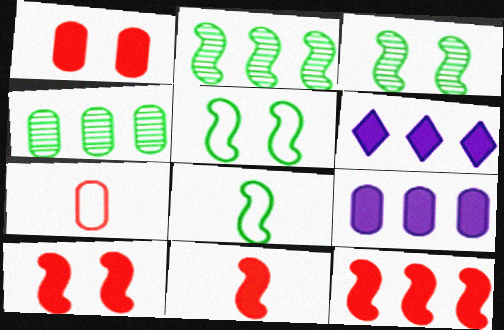[[3, 6, 7], 
[10, 11, 12]]